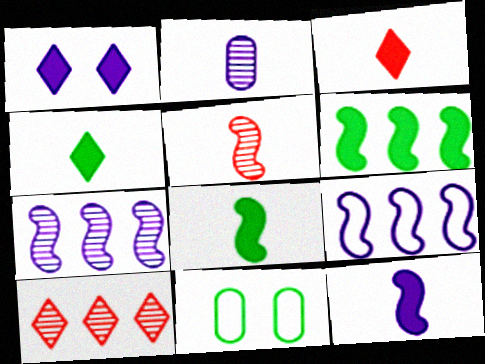[[1, 2, 9], 
[3, 7, 11], 
[10, 11, 12]]